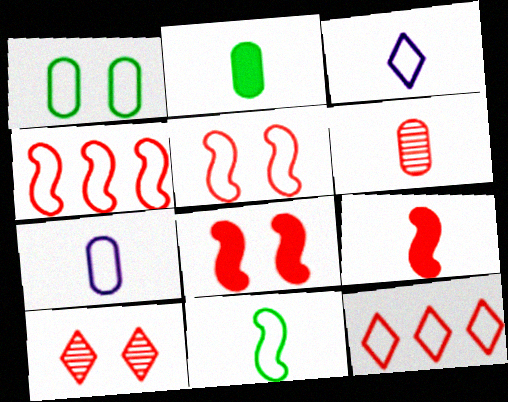[[1, 3, 4], 
[2, 6, 7], 
[6, 8, 12]]